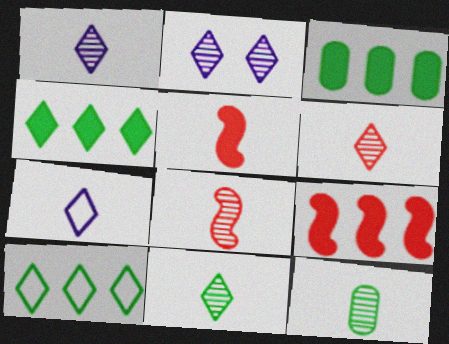[[1, 6, 11], 
[1, 8, 12], 
[5, 7, 12]]